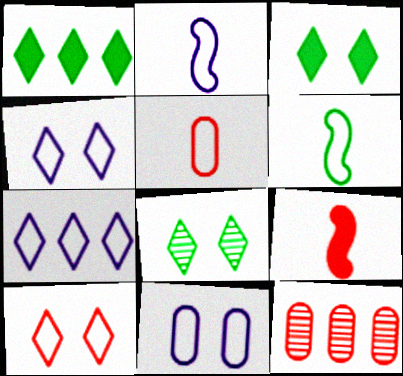[[2, 3, 12], 
[2, 7, 11], 
[9, 10, 12]]